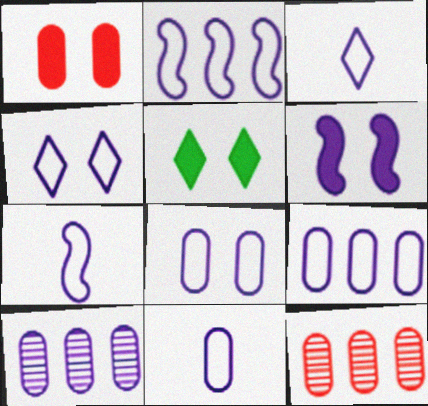[[1, 5, 6], 
[2, 3, 8], 
[2, 4, 11], 
[3, 6, 10], 
[3, 7, 11], 
[4, 7, 9], 
[5, 7, 12], 
[8, 9, 11]]